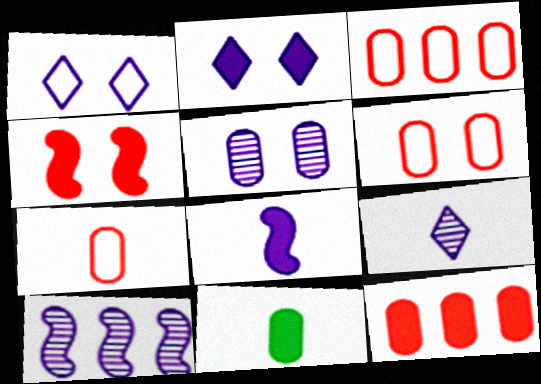[[3, 5, 11], 
[3, 6, 7], 
[5, 9, 10]]